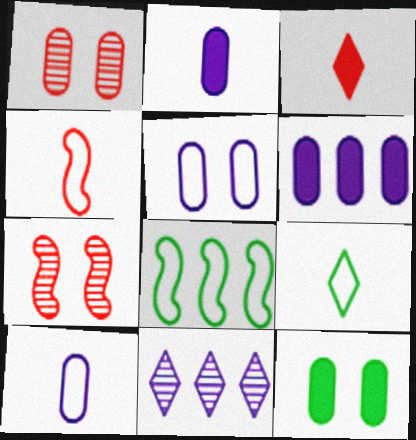[[1, 5, 12], 
[4, 9, 10], 
[4, 11, 12], 
[6, 7, 9]]